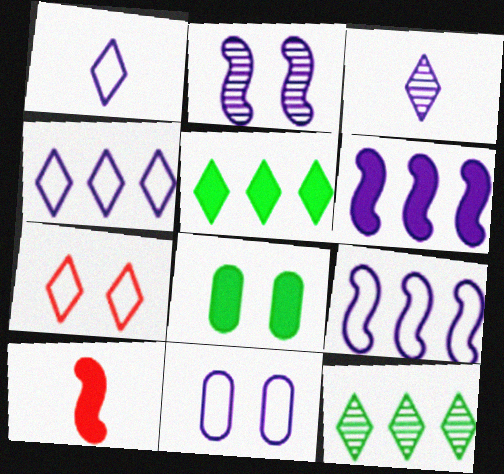[[1, 9, 11], 
[2, 7, 8], 
[3, 5, 7], 
[3, 6, 11], 
[10, 11, 12]]